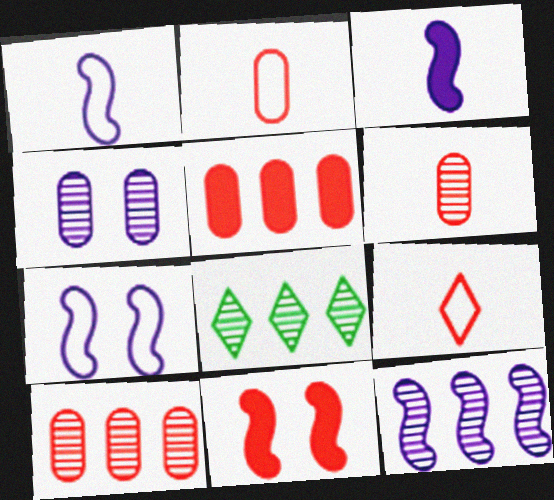[[3, 7, 12], 
[8, 10, 12], 
[9, 10, 11]]